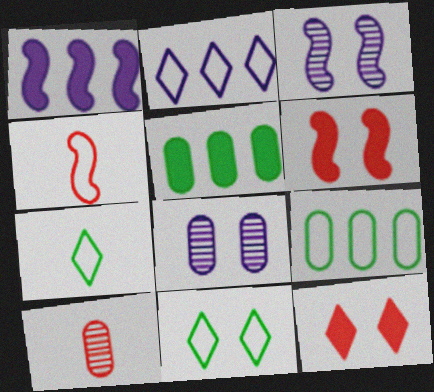[[1, 10, 11], 
[6, 8, 11]]